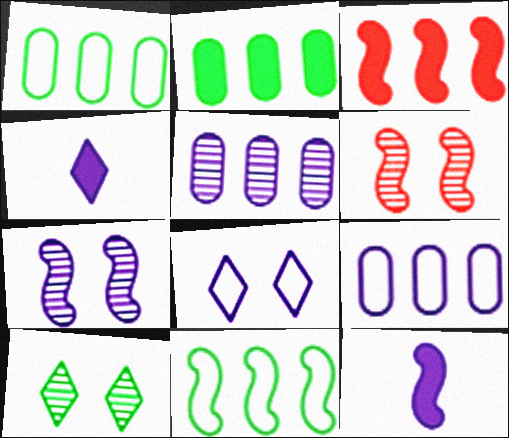[[1, 4, 6], 
[4, 7, 9], 
[5, 8, 12], 
[6, 11, 12]]